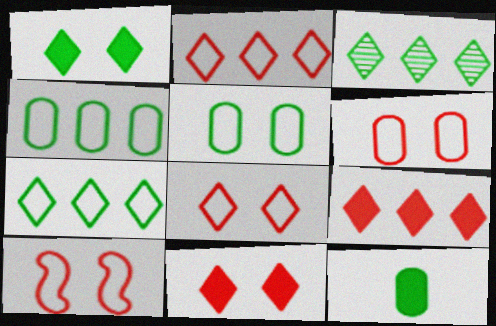[[6, 8, 10]]